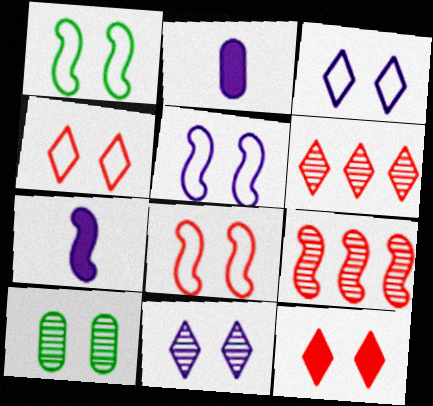[[1, 2, 6], 
[1, 5, 8], 
[1, 7, 9], 
[5, 10, 12]]